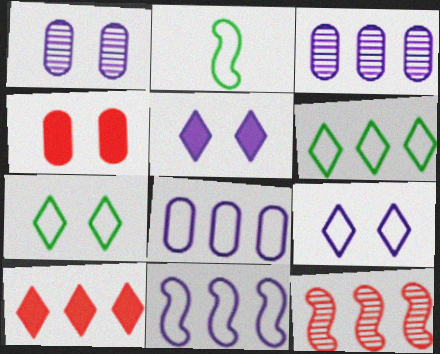[[1, 2, 10]]